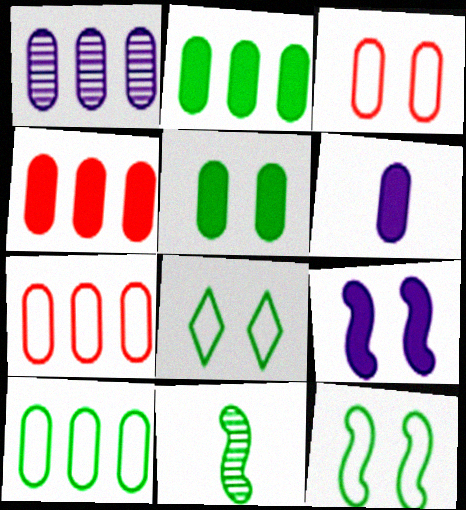[[1, 2, 7], 
[1, 4, 10], 
[2, 8, 11], 
[4, 5, 6]]